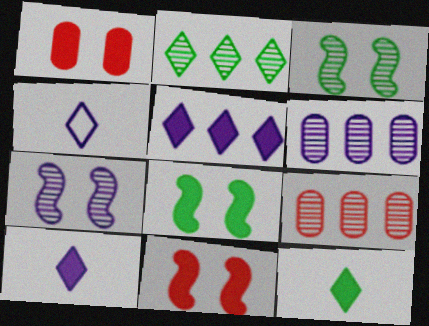[[4, 8, 9]]